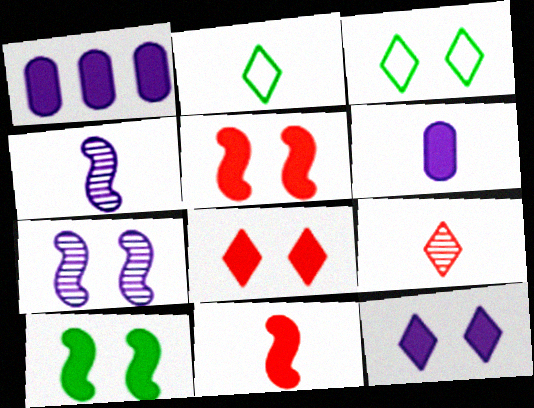[]